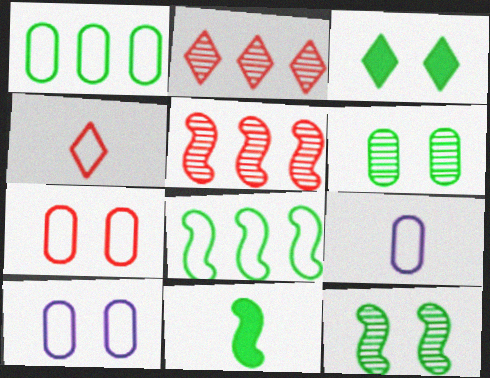[[1, 7, 9], 
[2, 10, 11], 
[3, 5, 9], 
[4, 8, 10], 
[8, 11, 12]]